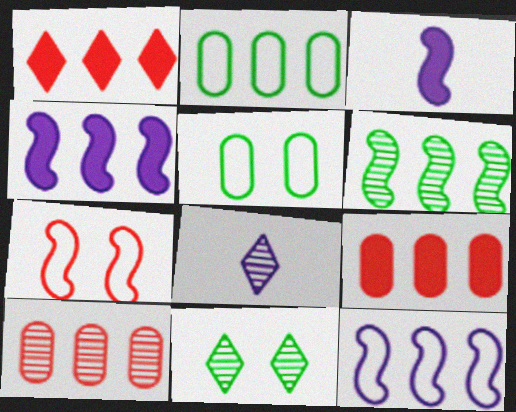[[3, 6, 7]]